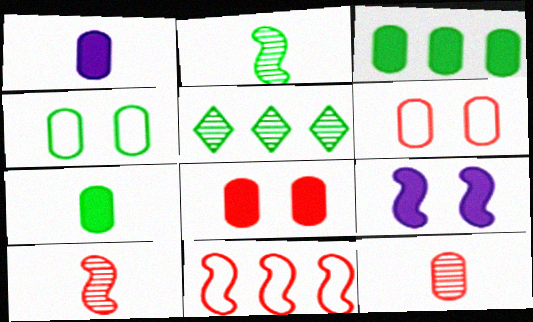[[1, 3, 8], 
[2, 9, 11]]